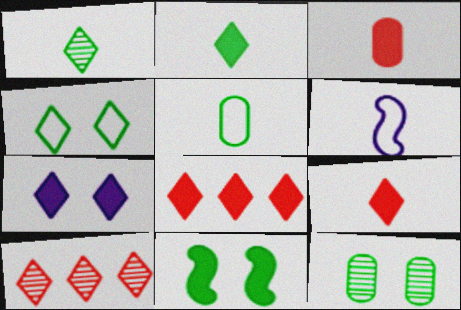[[1, 3, 6], 
[2, 7, 8], 
[4, 11, 12], 
[6, 8, 12]]